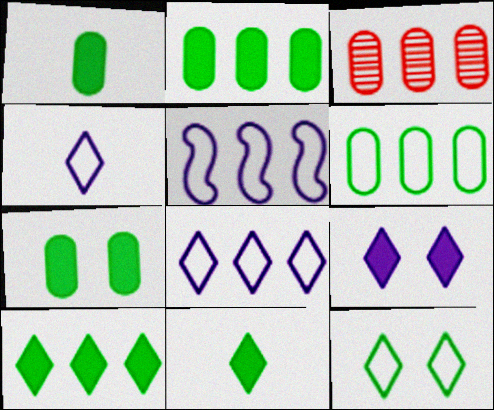[[1, 2, 7], 
[3, 5, 10]]